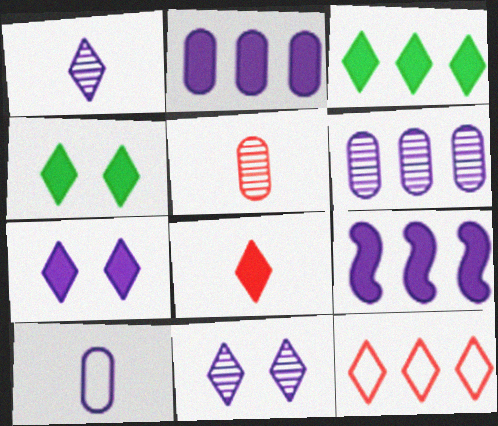[[1, 4, 12], 
[3, 7, 8], 
[9, 10, 11]]